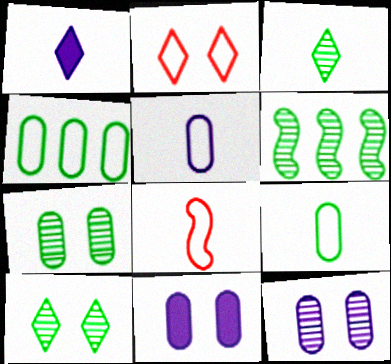[[3, 6, 7]]